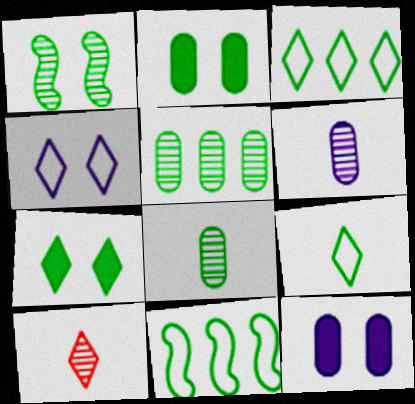[[7, 8, 11], 
[10, 11, 12]]